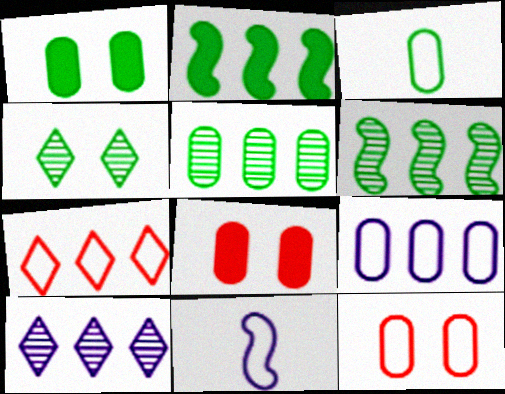[[1, 3, 5], 
[2, 3, 4], 
[3, 9, 12]]